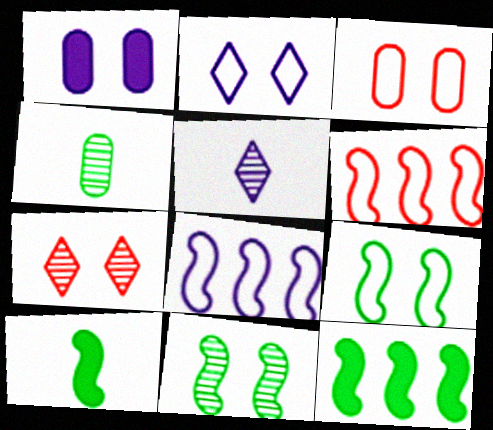[[1, 5, 8], 
[1, 7, 9], 
[2, 3, 9], 
[3, 5, 12]]